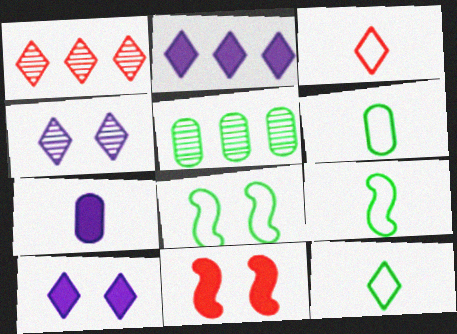[[1, 7, 8], 
[1, 10, 12], 
[6, 9, 12]]